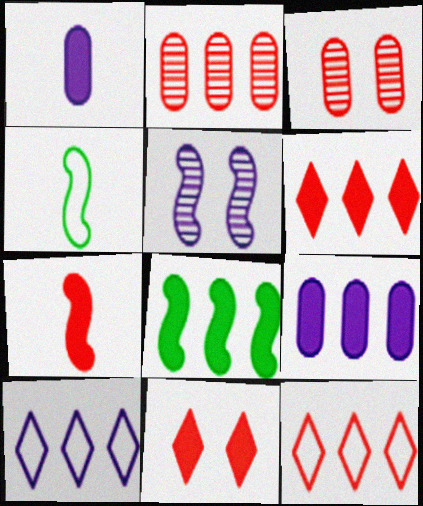[[1, 5, 10], 
[1, 8, 11], 
[2, 8, 10], 
[3, 7, 12], 
[6, 8, 9]]